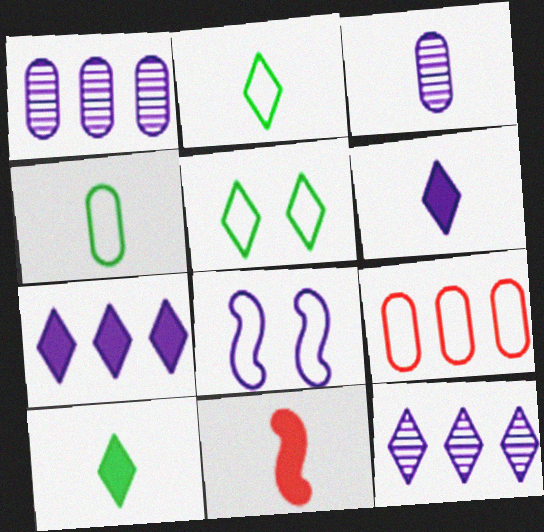[[1, 5, 11], 
[1, 6, 8], 
[2, 3, 11], 
[2, 8, 9], 
[3, 7, 8]]